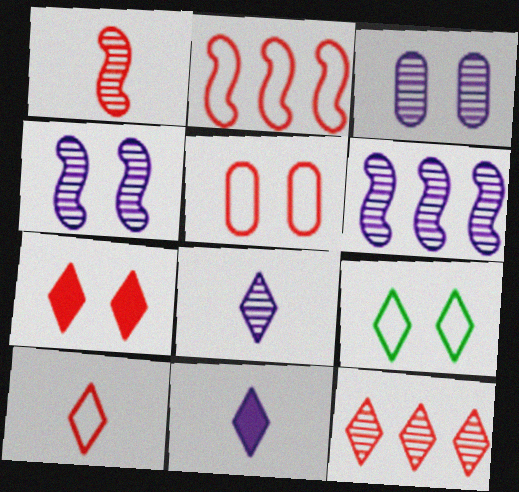[[2, 5, 10], 
[3, 6, 8], 
[7, 10, 12], 
[9, 11, 12]]